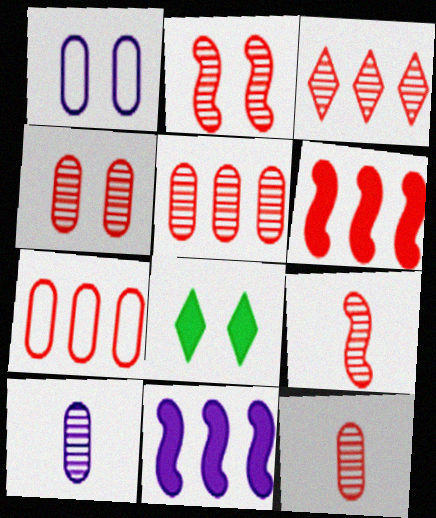[[1, 2, 8], 
[2, 3, 12], 
[3, 4, 9], 
[3, 6, 7], 
[4, 5, 12]]